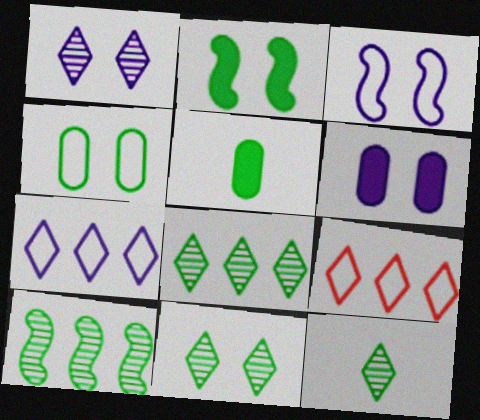[[1, 3, 6], 
[2, 4, 11], 
[8, 11, 12]]